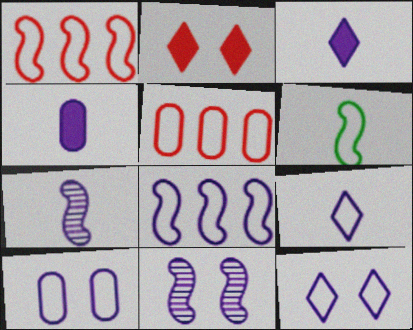[[4, 7, 9], 
[5, 6, 12], 
[8, 9, 10]]